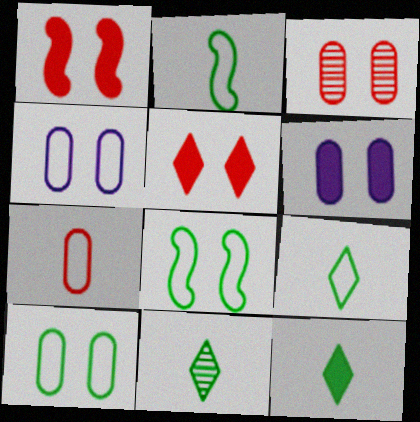[[3, 6, 10], 
[9, 11, 12]]